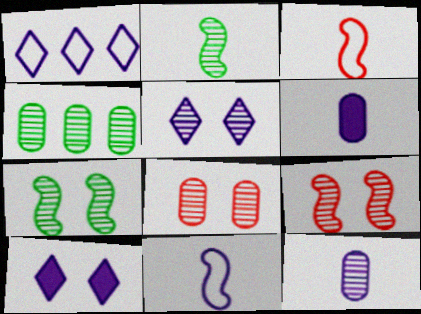[[3, 4, 10], 
[4, 8, 12], 
[5, 7, 8]]